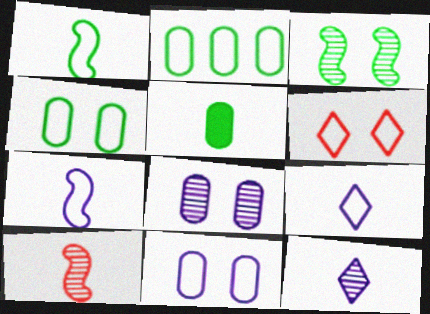[[2, 6, 7], 
[5, 9, 10]]